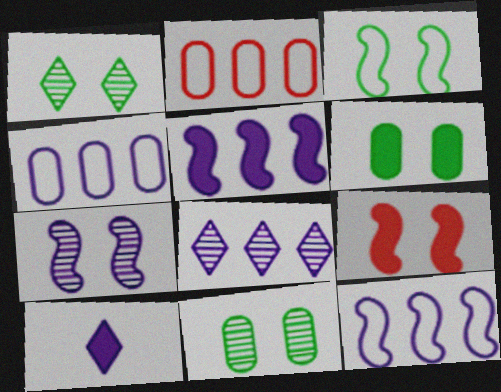[[1, 3, 6], 
[3, 7, 9], 
[4, 5, 8], 
[4, 7, 10]]